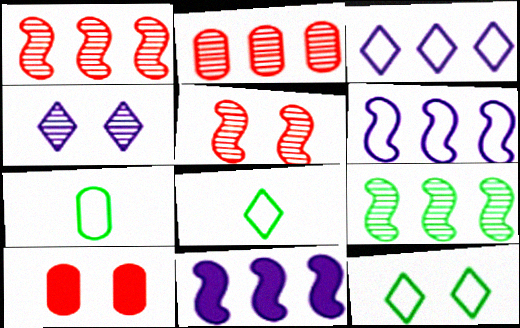[]